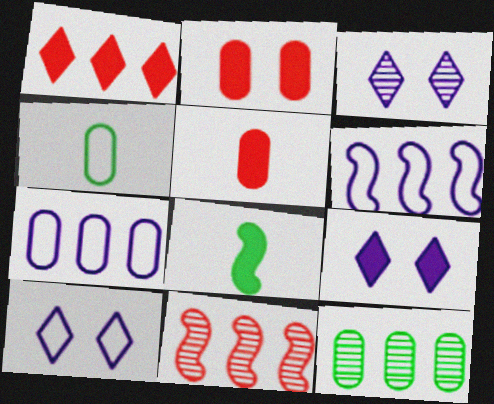[[1, 6, 12], 
[3, 9, 10], 
[4, 9, 11]]